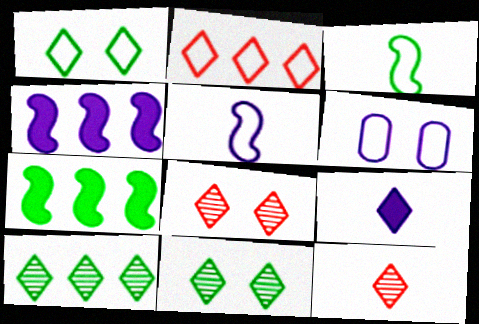[[2, 3, 6], 
[2, 9, 11], 
[6, 7, 12]]